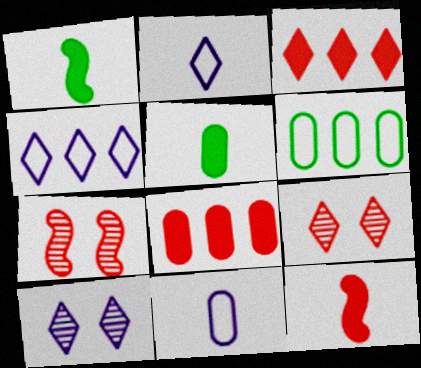[[4, 5, 7], 
[6, 10, 12]]